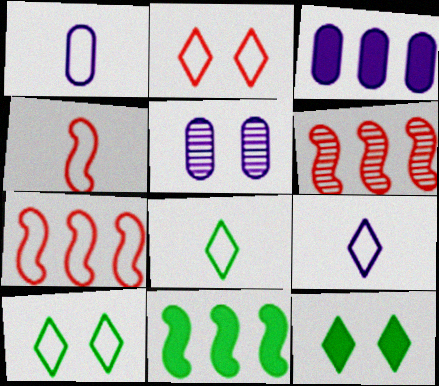[[1, 3, 5], 
[1, 4, 8], 
[1, 6, 12], 
[1, 7, 10]]